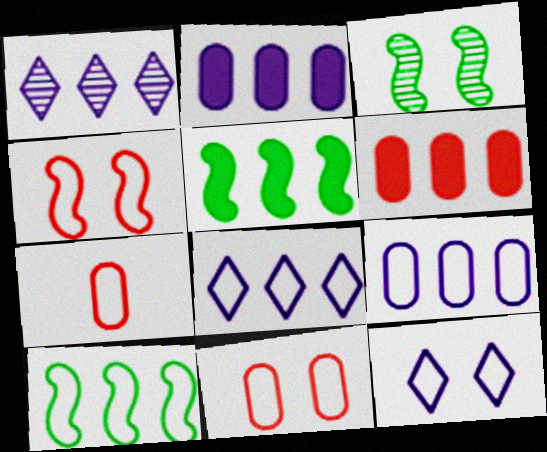[[1, 6, 10], 
[7, 10, 12]]